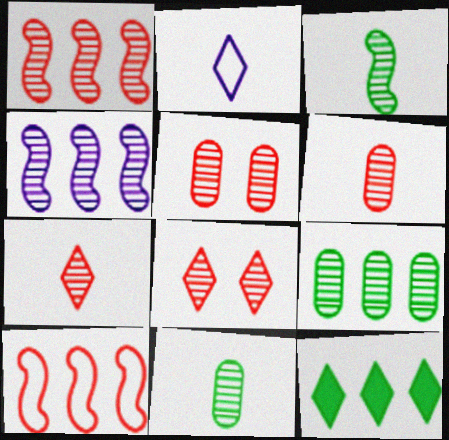[[1, 5, 7], 
[1, 6, 8], 
[2, 8, 12], 
[4, 8, 11]]